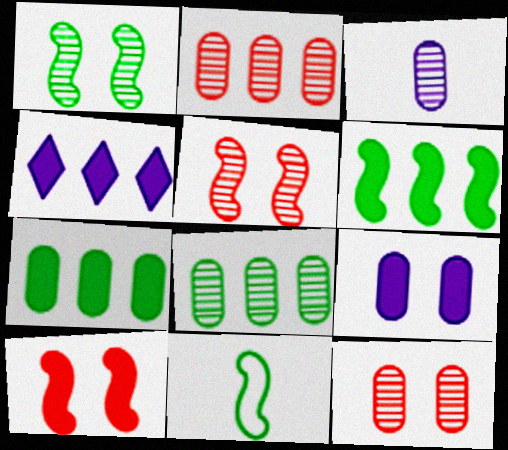[[1, 6, 11], 
[3, 8, 12], 
[4, 11, 12]]